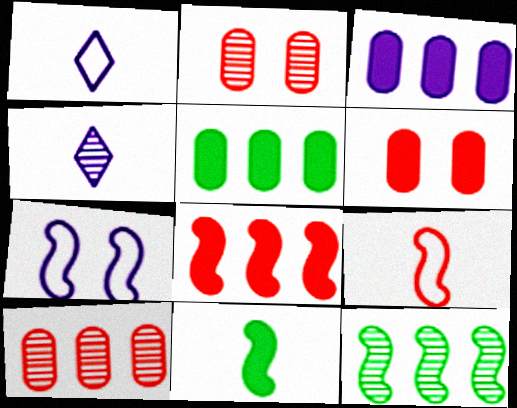[[1, 6, 12], 
[2, 4, 12], 
[3, 4, 7]]